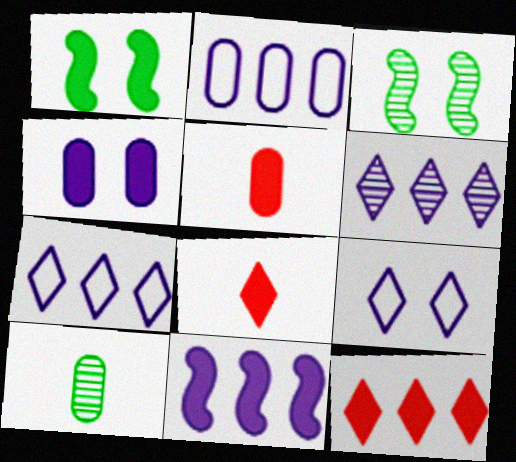[[2, 3, 8], 
[2, 6, 11], 
[3, 5, 7]]